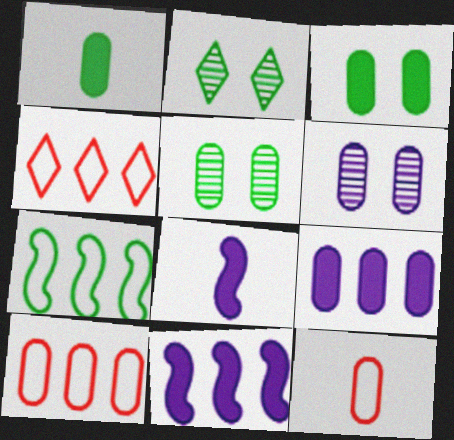[[1, 2, 7], 
[1, 6, 10], 
[2, 8, 10], 
[2, 11, 12], 
[4, 5, 8], 
[5, 9, 12]]